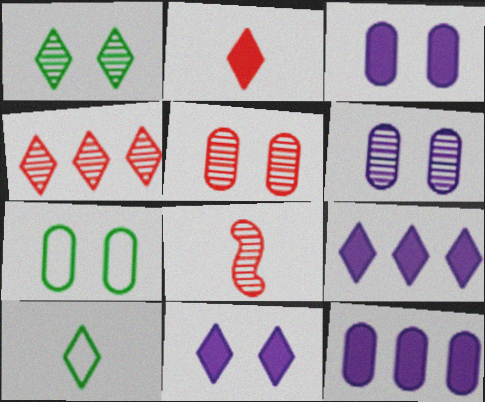[[3, 5, 7], 
[4, 5, 8], 
[4, 10, 11], 
[7, 8, 9]]